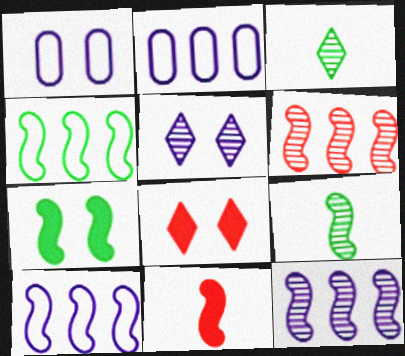[[2, 8, 9], 
[4, 7, 9]]